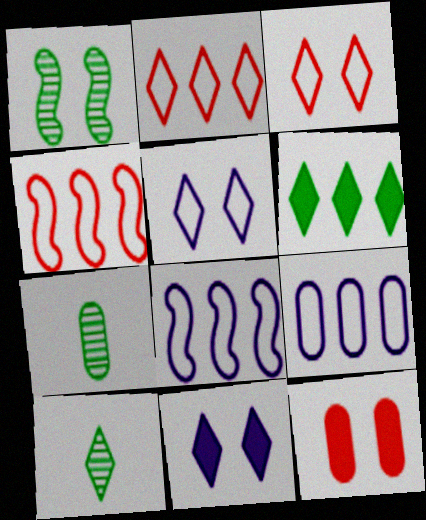[[1, 5, 12], 
[2, 10, 11], 
[4, 7, 11], 
[7, 9, 12], 
[8, 10, 12]]